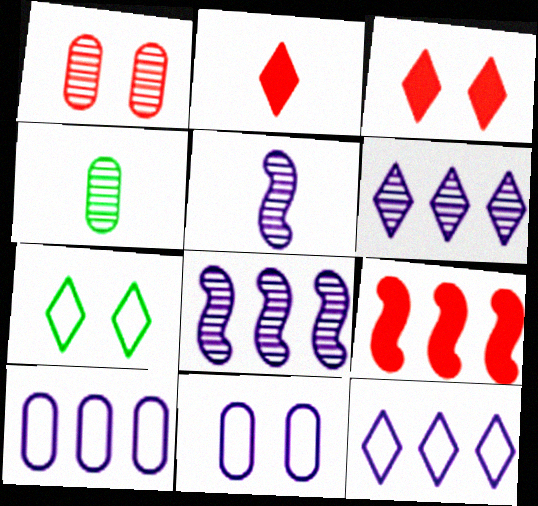[[2, 6, 7]]